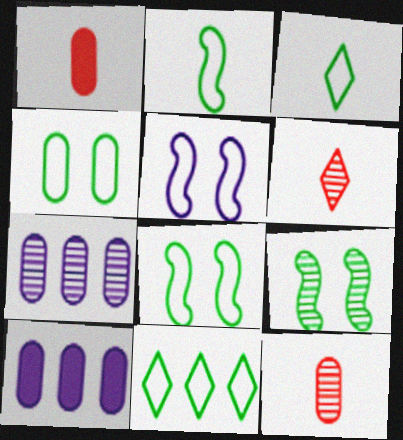[[1, 4, 7], 
[2, 4, 11], 
[4, 10, 12], 
[6, 7, 9], 
[6, 8, 10]]